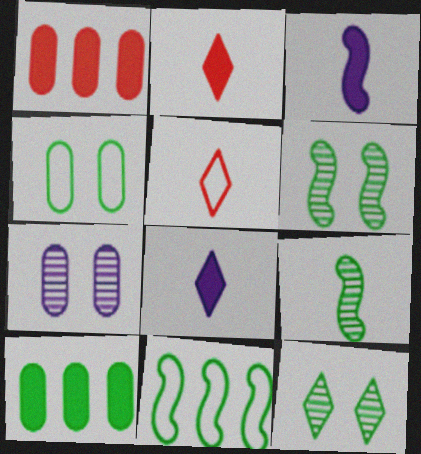[[2, 7, 11]]